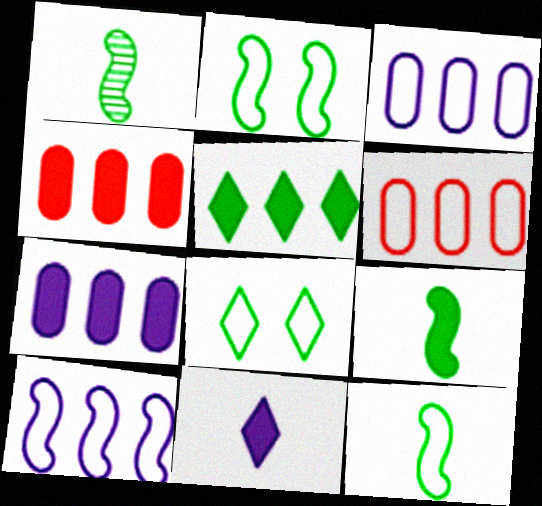[[1, 9, 12]]